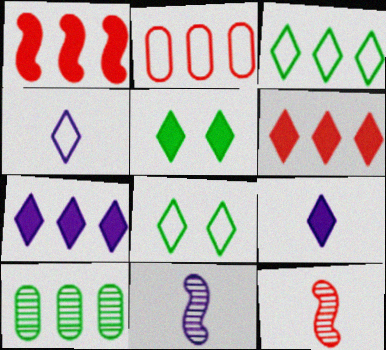[[2, 5, 11], 
[5, 6, 9]]